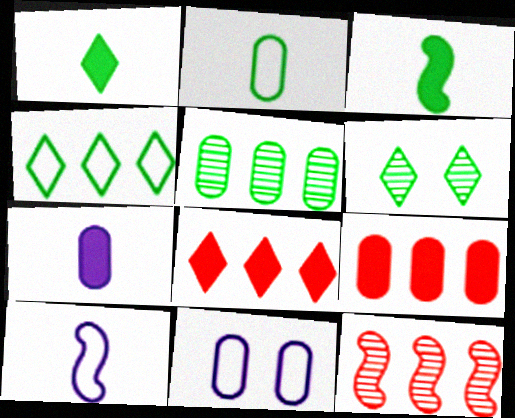[[1, 4, 6], 
[1, 11, 12], 
[6, 9, 10]]